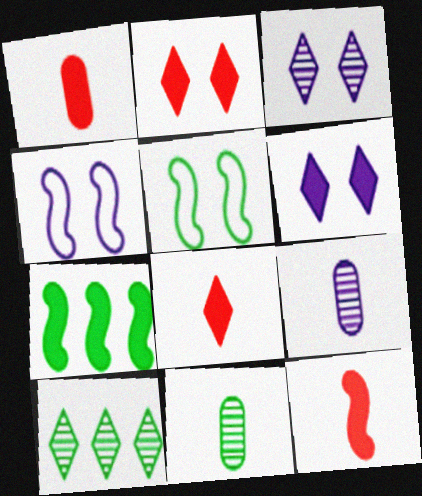[[1, 4, 10], 
[1, 6, 7], 
[1, 8, 12]]